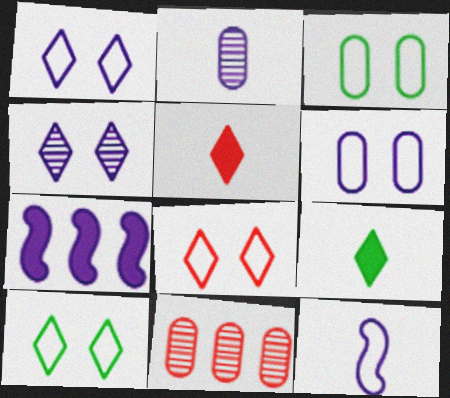[[1, 2, 7], 
[1, 8, 10]]